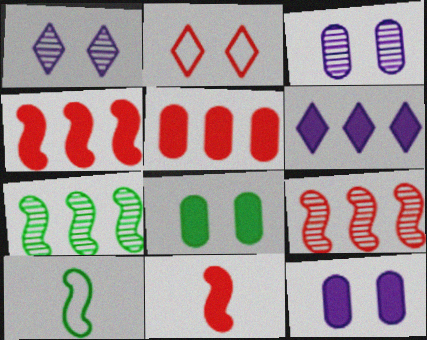[[1, 5, 10], 
[6, 8, 11]]